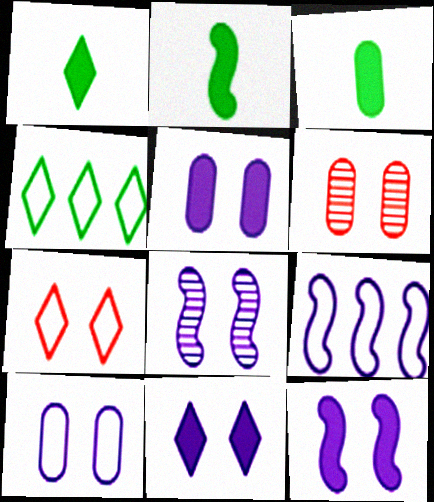[[1, 2, 3], 
[1, 6, 9], 
[5, 11, 12], 
[8, 10, 11]]